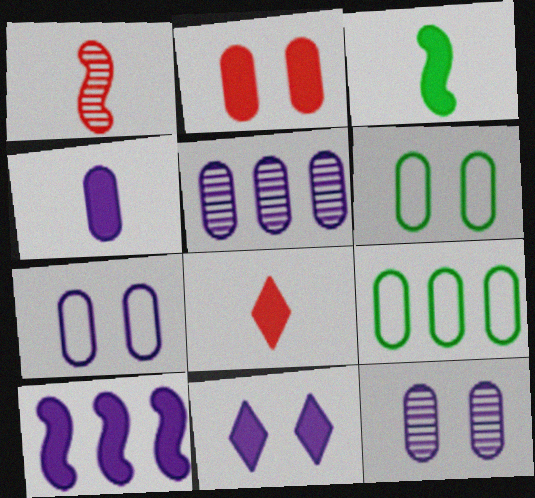[[1, 9, 11], 
[2, 6, 12], 
[3, 4, 8], 
[4, 5, 7], 
[4, 10, 11]]